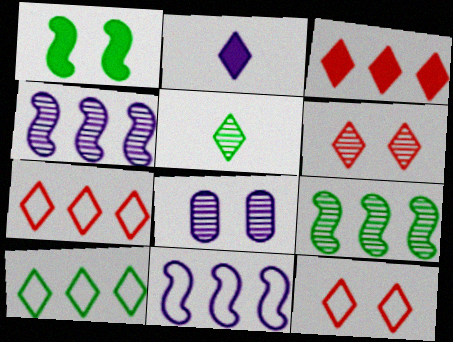[[1, 8, 12], 
[2, 6, 10], 
[2, 8, 11]]